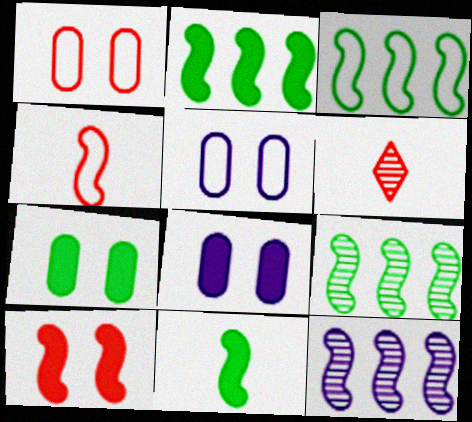[[2, 3, 9], 
[2, 5, 6], 
[3, 6, 8]]